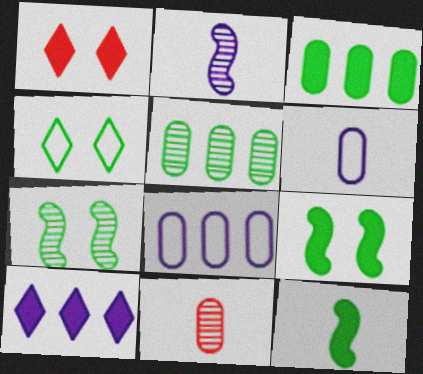[[4, 5, 12]]